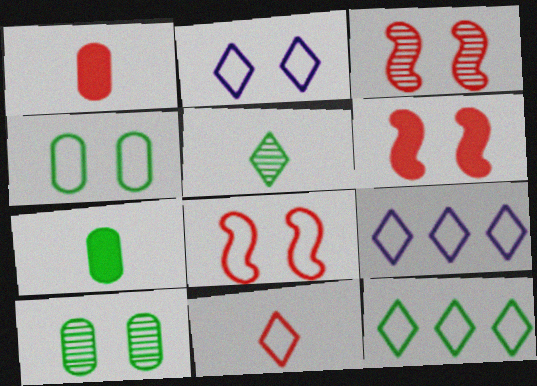[[2, 4, 8], 
[2, 6, 10], 
[2, 11, 12], 
[3, 6, 8], 
[3, 7, 9]]